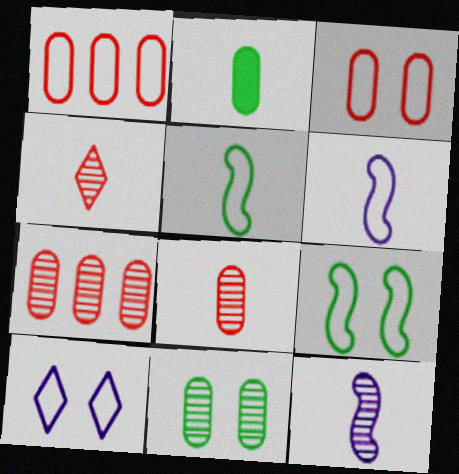[[1, 5, 10], 
[2, 4, 6], 
[3, 9, 10]]